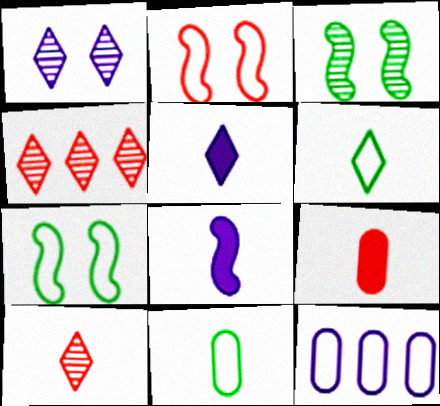[[1, 8, 12], 
[2, 4, 9], 
[2, 6, 12], 
[5, 6, 10], 
[8, 10, 11]]